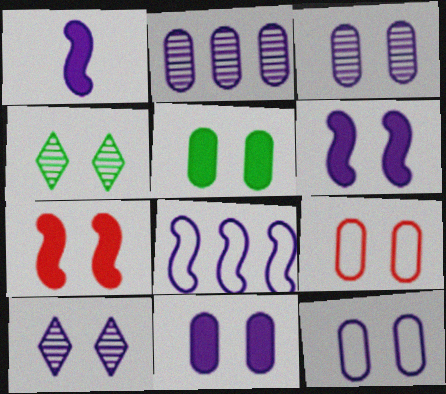[[3, 5, 9], 
[3, 11, 12], 
[4, 6, 9], 
[4, 7, 12], 
[6, 10, 12]]